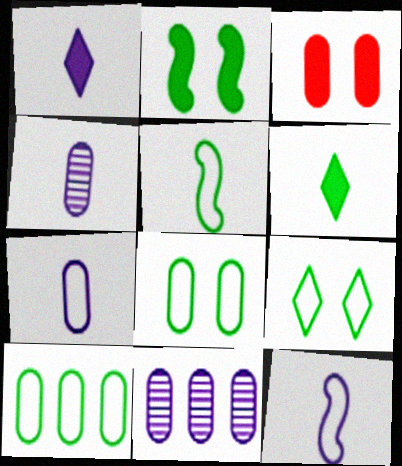[[1, 4, 12], 
[3, 4, 10], 
[5, 9, 10]]